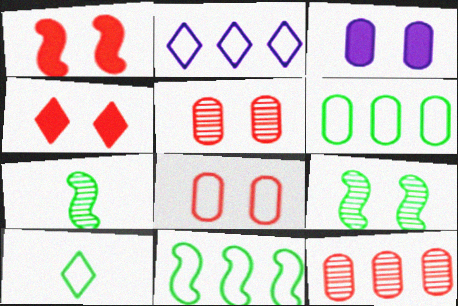[]